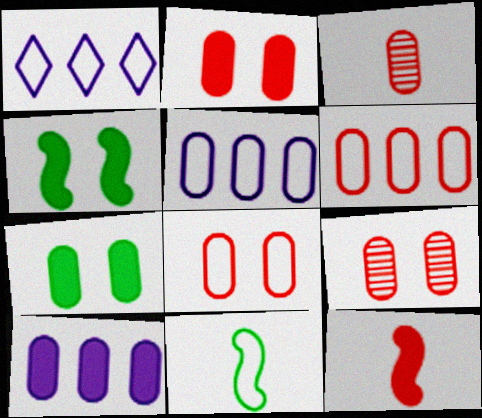[[1, 3, 4], 
[1, 8, 11], 
[2, 3, 6], 
[2, 8, 9], 
[3, 5, 7]]